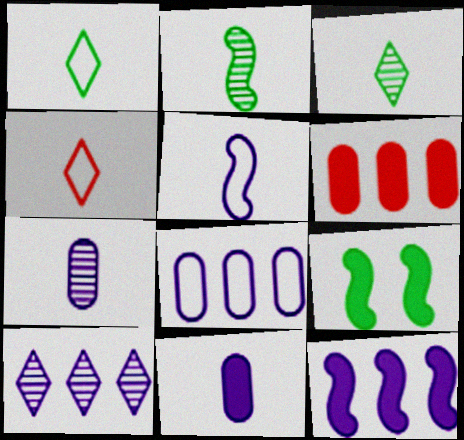[[2, 4, 11], 
[8, 10, 12]]